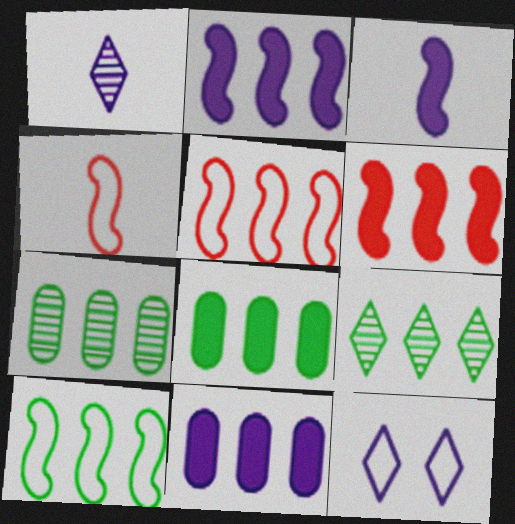[[5, 9, 11], 
[8, 9, 10]]